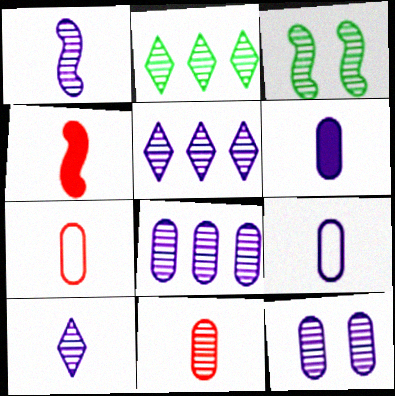[[1, 5, 12], 
[3, 5, 11]]